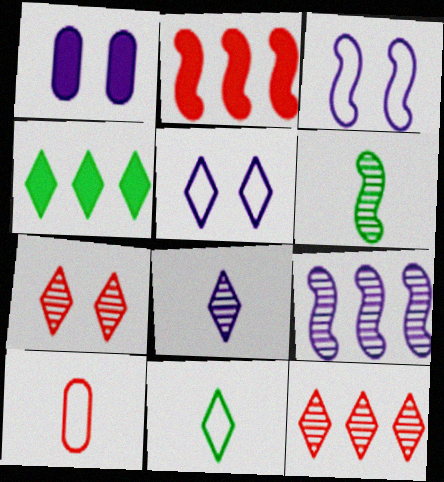[[2, 3, 6], 
[2, 7, 10]]